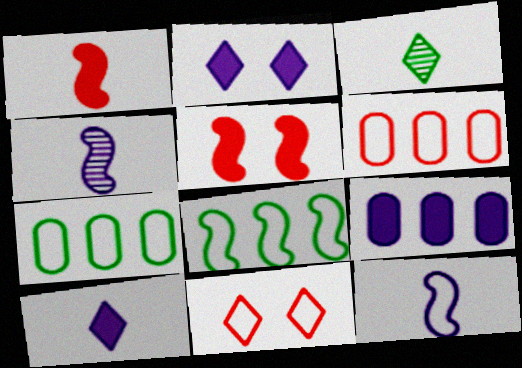[[4, 5, 8], 
[7, 11, 12]]